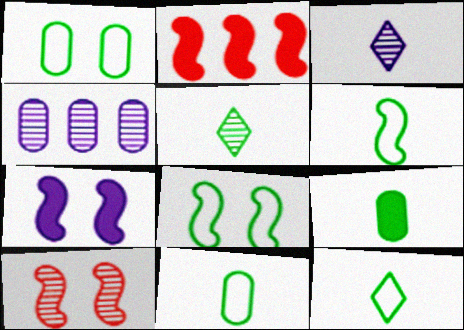[[1, 2, 3], 
[4, 5, 10], 
[5, 6, 9], 
[6, 11, 12], 
[7, 8, 10]]